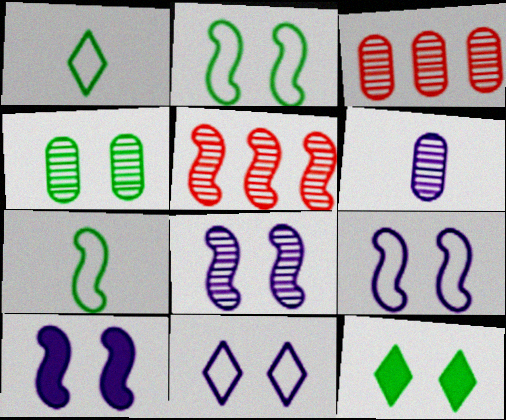[[1, 3, 10], 
[2, 4, 12], 
[3, 4, 6], 
[5, 7, 10], 
[8, 9, 10]]